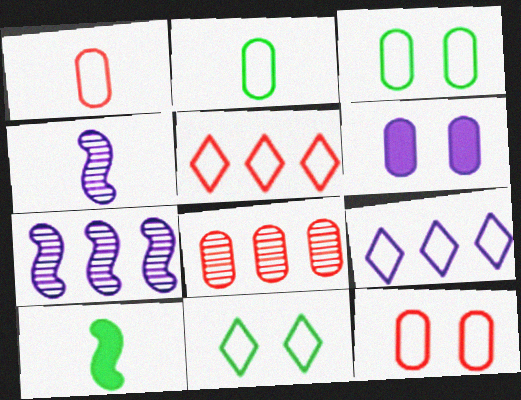[[2, 6, 8], 
[4, 6, 9]]